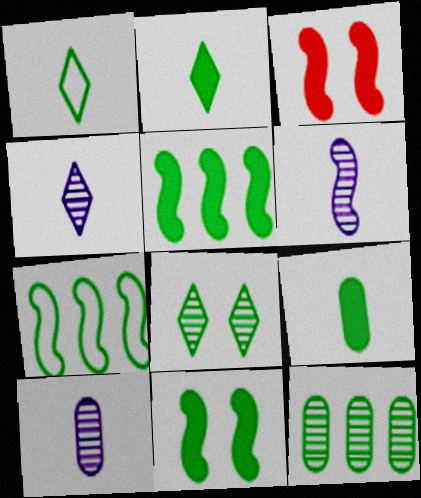[[1, 11, 12], 
[3, 6, 7], 
[4, 6, 10], 
[7, 8, 9]]